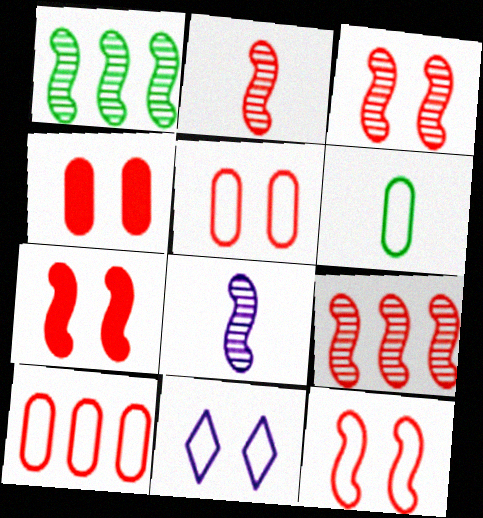[[1, 3, 8], 
[2, 3, 9], 
[3, 7, 12]]